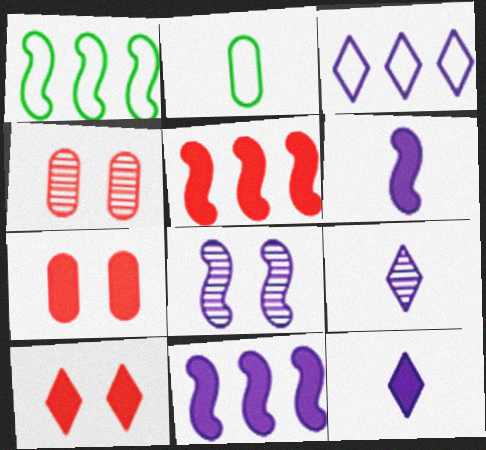[[1, 4, 12], 
[1, 7, 9]]